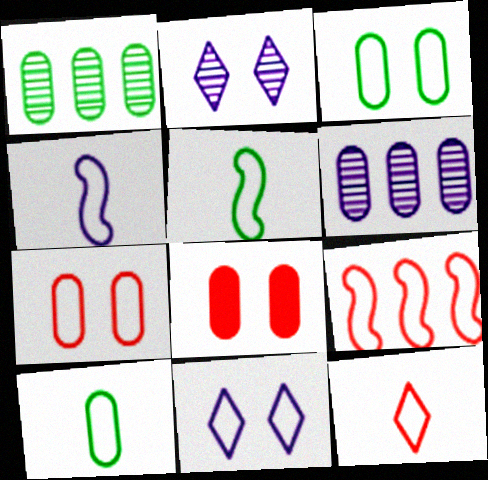[[4, 10, 12], 
[6, 8, 10], 
[7, 9, 12], 
[9, 10, 11]]